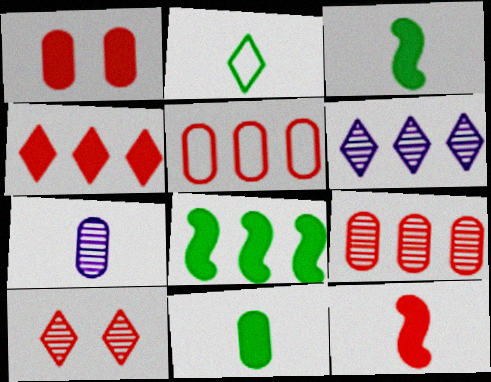[[1, 4, 12], 
[2, 7, 12], 
[5, 6, 8], 
[5, 10, 12]]